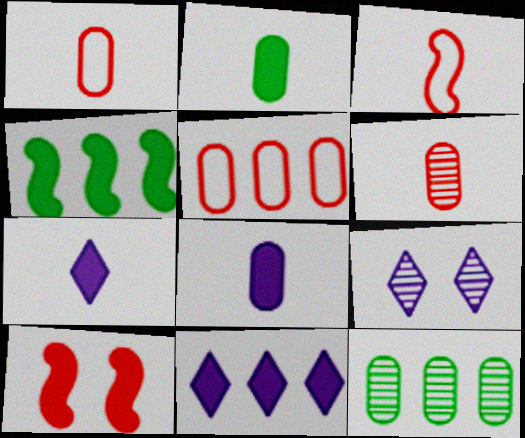[[1, 4, 9], 
[2, 10, 11]]